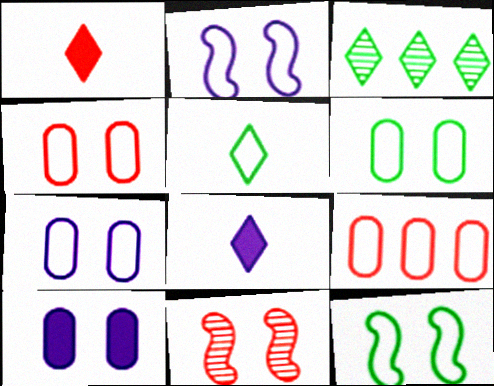[[1, 9, 11], 
[2, 5, 9], 
[4, 6, 7]]